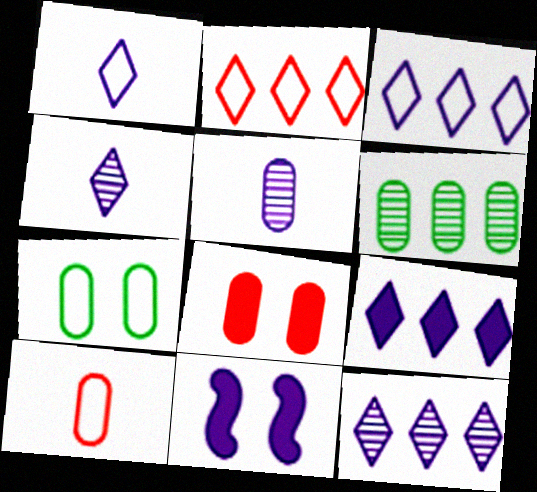[[3, 5, 11], 
[3, 9, 12]]